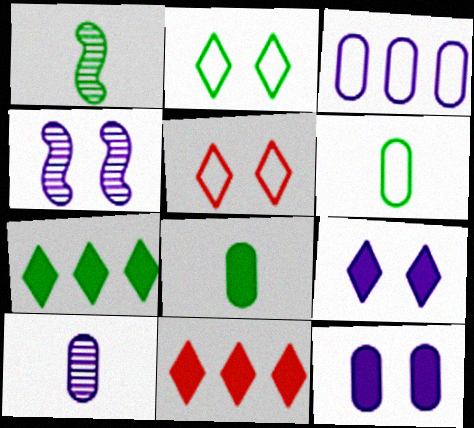[[3, 10, 12], 
[4, 6, 11]]